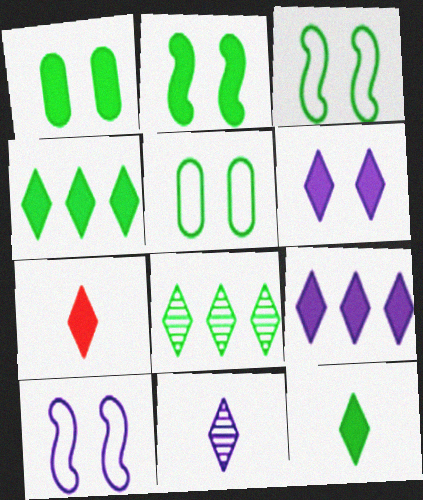[[4, 6, 7]]